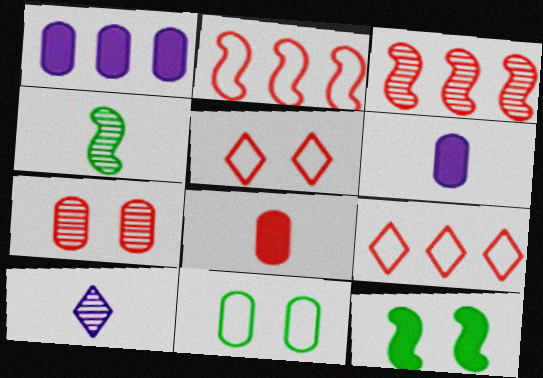[[1, 4, 5], 
[3, 5, 8]]